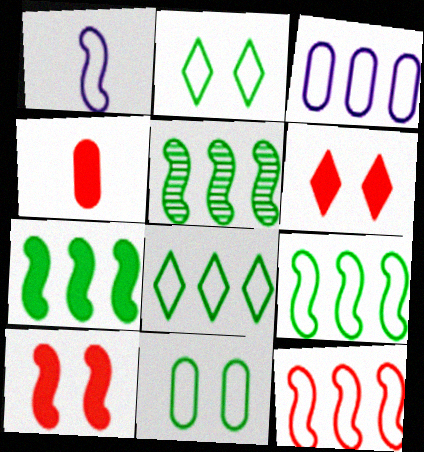[[1, 5, 10], 
[3, 8, 12], 
[5, 7, 9]]